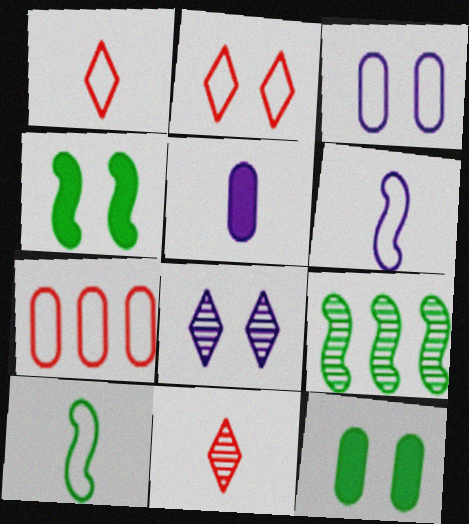[[2, 5, 9], 
[4, 9, 10], 
[5, 10, 11]]